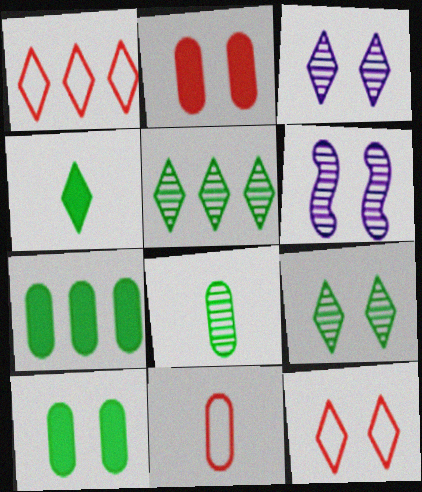[[1, 3, 4], 
[6, 10, 12]]